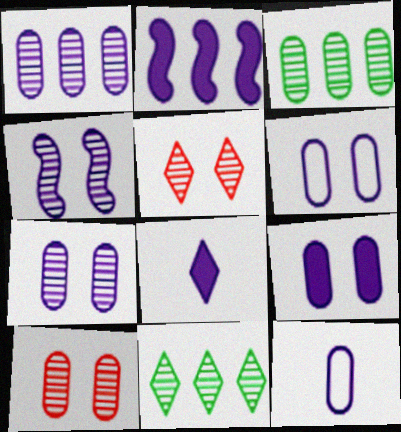[[1, 9, 12], 
[2, 8, 9], 
[6, 7, 9]]